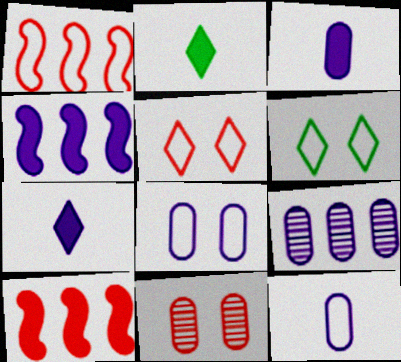[[1, 6, 12], 
[3, 8, 9]]